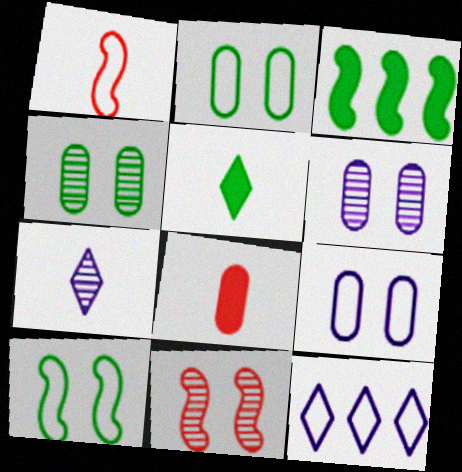[[1, 2, 12]]